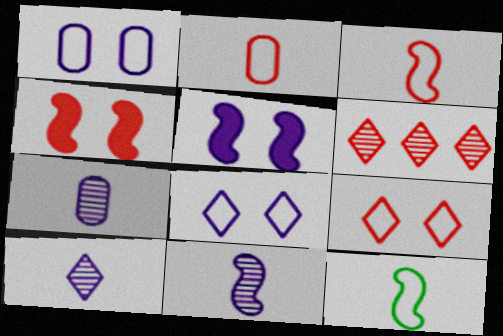[[2, 4, 6], 
[7, 10, 11]]